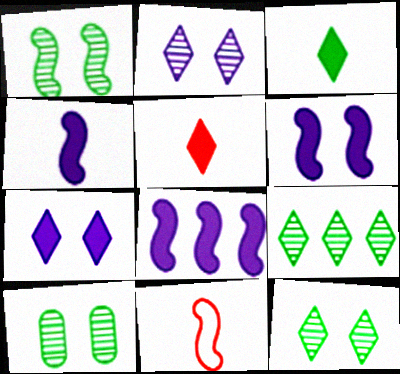[[1, 8, 11], 
[1, 10, 12], 
[4, 6, 8]]